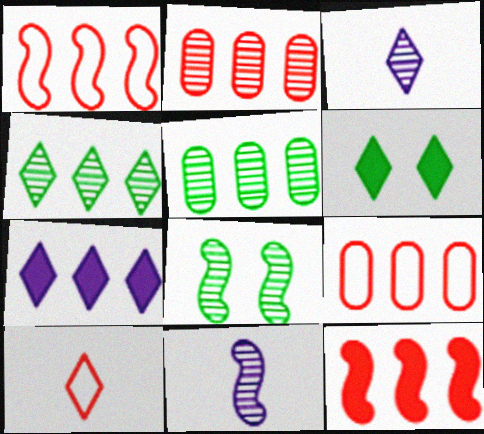[[1, 5, 7], 
[2, 3, 8], 
[6, 9, 11]]